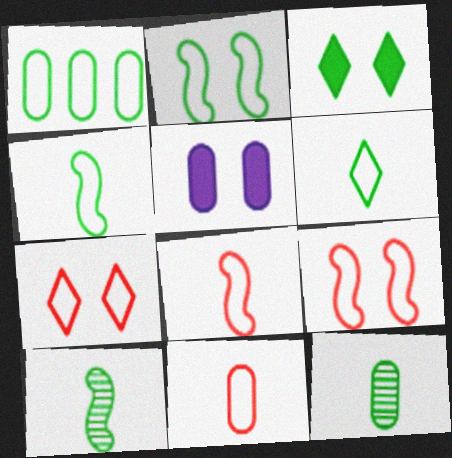[[1, 2, 6], 
[1, 3, 10]]